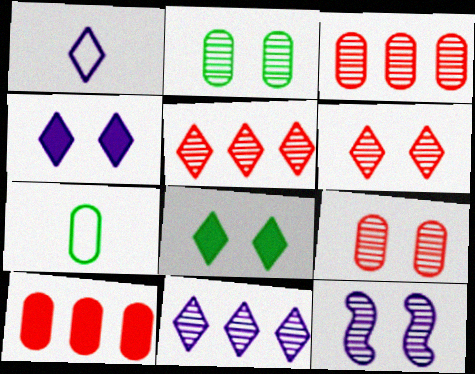[[1, 4, 11], 
[1, 5, 8], 
[2, 6, 12]]